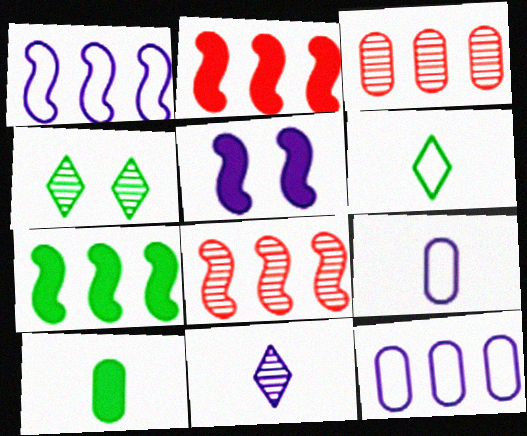[[1, 7, 8], 
[2, 4, 9], 
[3, 5, 6], 
[5, 11, 12]]